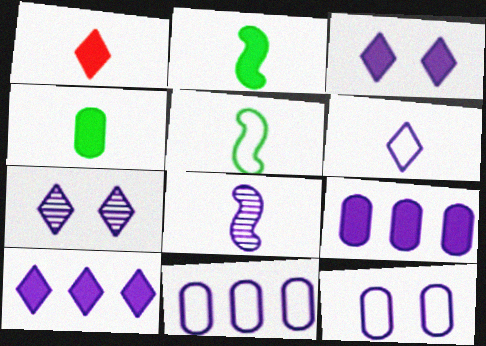[[3, 8, 11], 
[6, 7, 10], 
[8, 10, 12]]